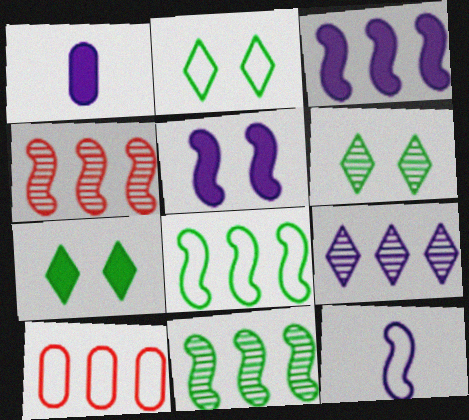[[1, 2, 4], 
[2, 6, 7], 
[2, 10, 12], 
[3, 4, 8]]